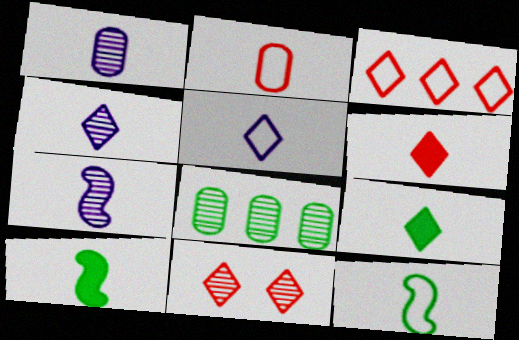[[1, 4, 7], 
[1, 6, 12], 
[2, 4, 10], 
[2, 5, 12], 
[2, 7, 9], 
[3, 6, 11], 
[7, 8, 11]]